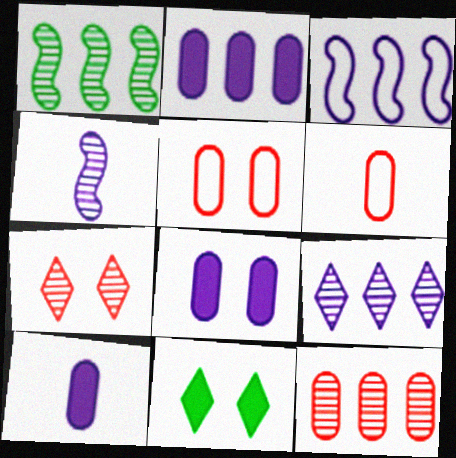[[1, 9, 12], 
[2, 3, 9], 
[2, 8, 10]]